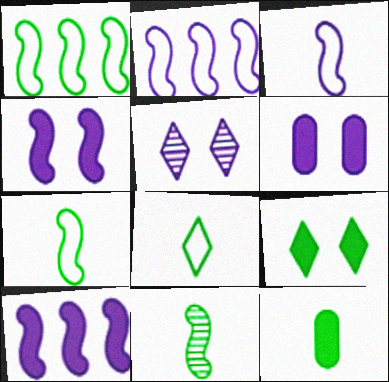[[8, 11, 12]]